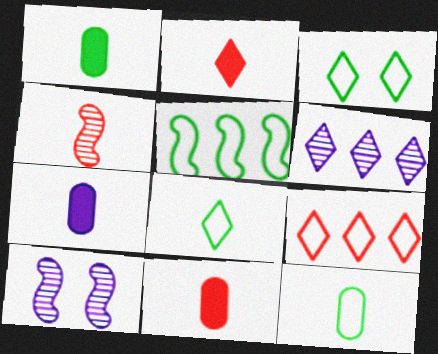[[1, 7, 11], 
[1, 9, 10], 
[2, 3, 6], 
[3, 5, 12], 
[4, 7, 8]]